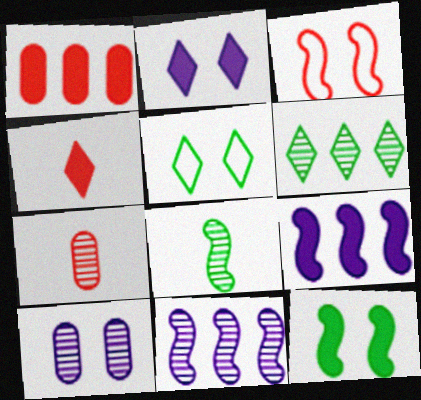[[3, 8, 9], 
[5, 7, 9]]